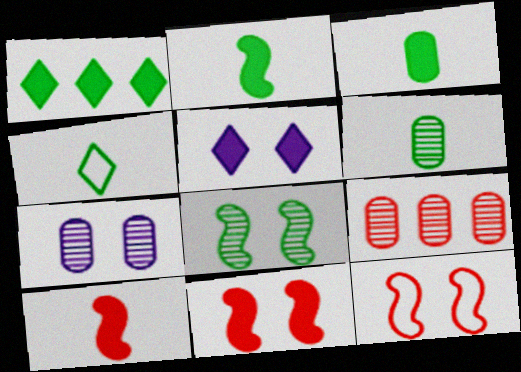[[2, 4, 6], 
[6, 7, 9]]